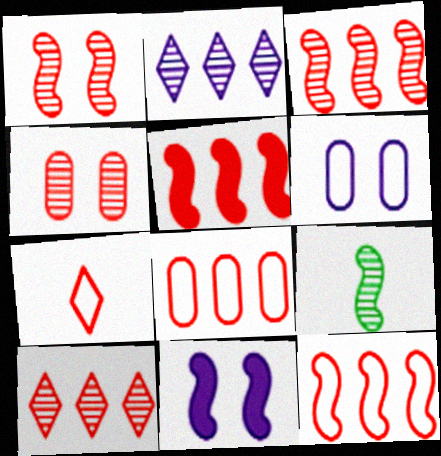[[2, 4, 9], 
[3, 5, 12], 
[4, 5, 7], 
[5, 8, 10], 
[9, 11, 12]]